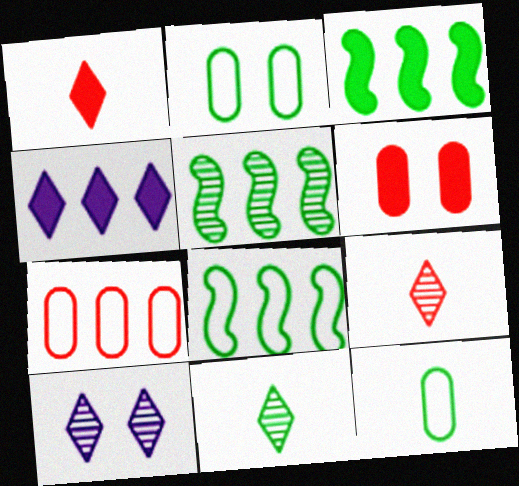[[2, 3, 11], 
[3, 5, 8], 
[4, 5, 7]]